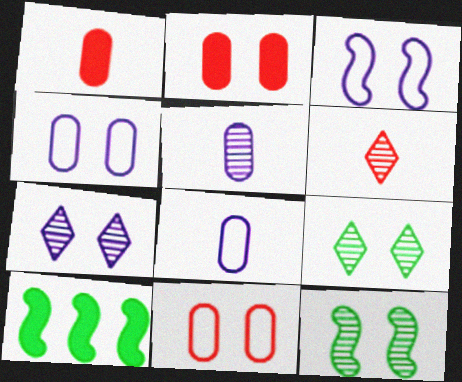[[2, 3, 9], 
[4, 6, 10]]